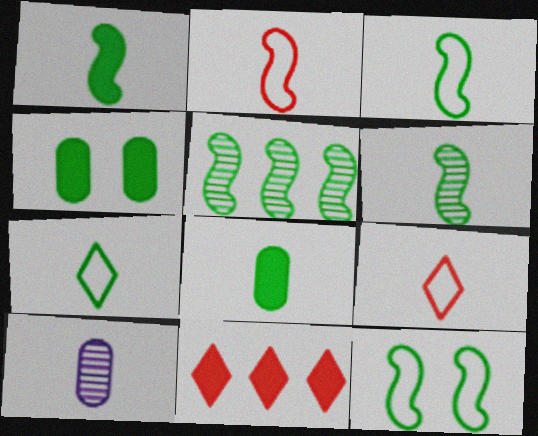[[1, 3, 6], 
[1, 5, 12], 
[1, 9, 10], 
[4, 5, 7], 
[6, 7, 8], 
[10, 11, 12]]